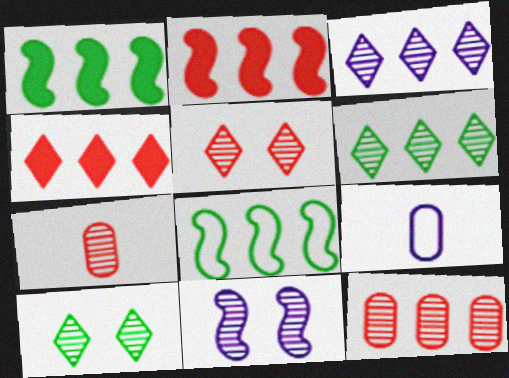[[1, 5, 9], 
[2, 9, 10], 
[6, 7, 11]]